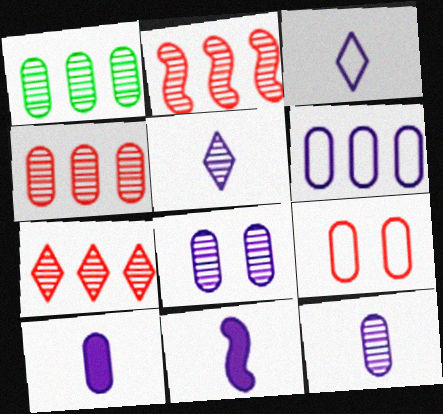[[1, 9, 10], 
[2, 4, 7], 
[3, 11, 12], 
[6, 8, 10]]